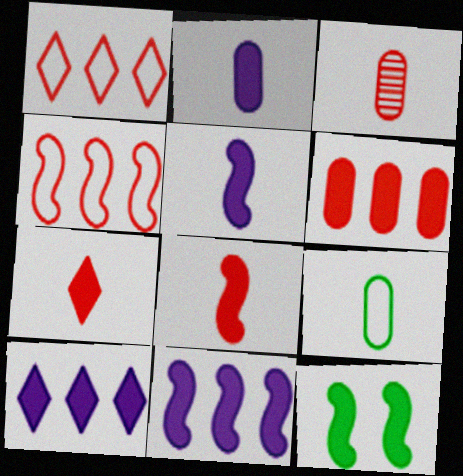[[2, 3, 9], 
[8, 11, 12]]